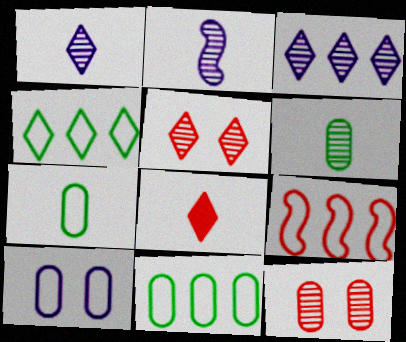[[2, 7, 8], 
[8, 9, 12]]